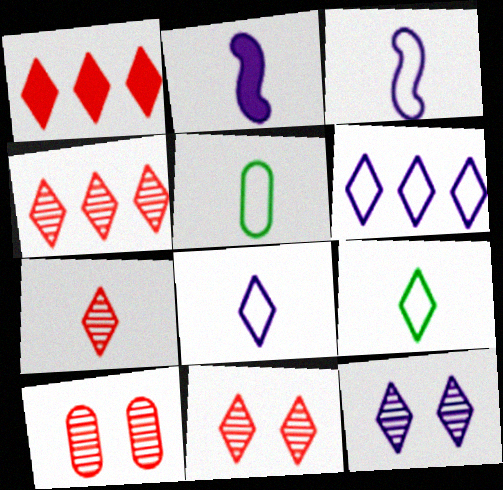[[1, 9, 12], 
[2, 5, 7], 
[4, 7, 11]]